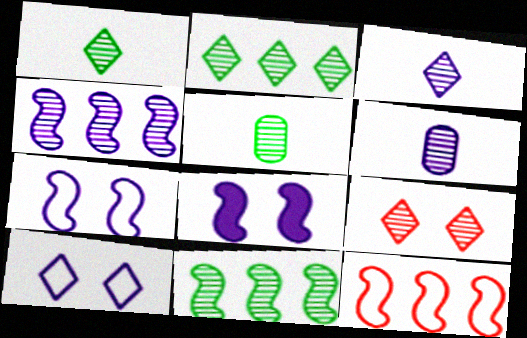[[2, 3, 9], 
[4, 5, 9], 
[6, 9, 11]]